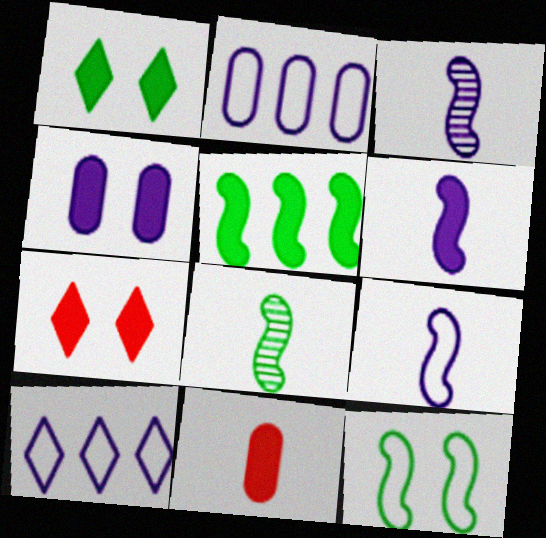[[2, 7, 8], 
[3, 4, 10], 
[3, 6, 9], 
[5, 8, 12]]